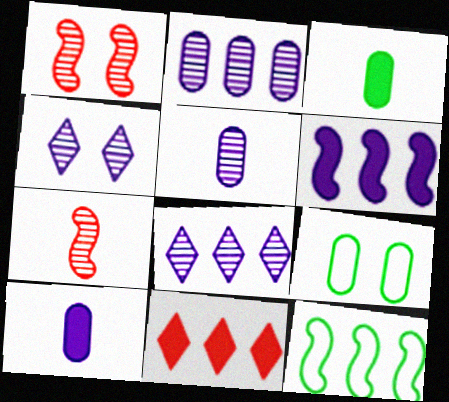[[2, 11, 12]]